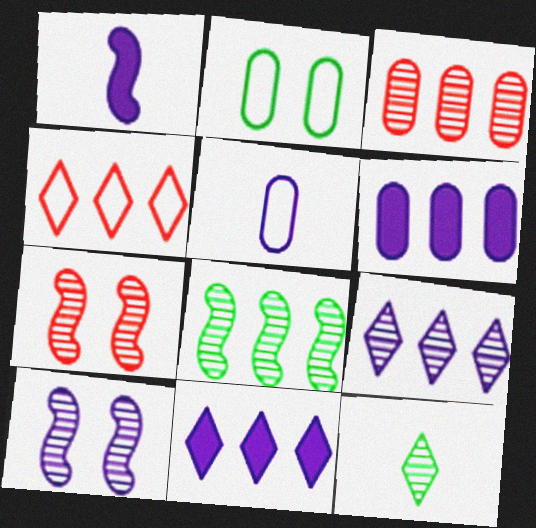[[3, 8, 9], 
[3, 10, 12], 
[4, 6, 8], 
[5, 10, 11]]